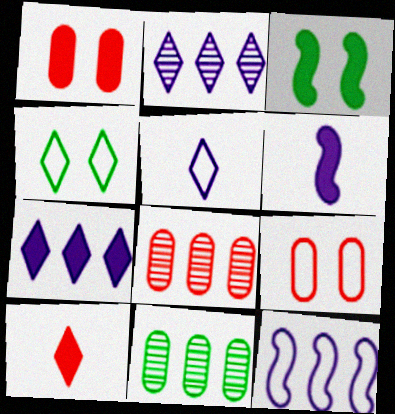[[2, 4, 10], 
[3, 5, 8], 
[4, 6, 8]]